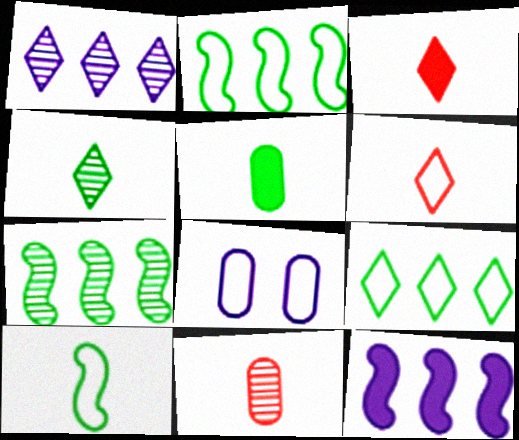[[2, 6, 8], 
[3, 7, 8], 
[4, 5, 10]]